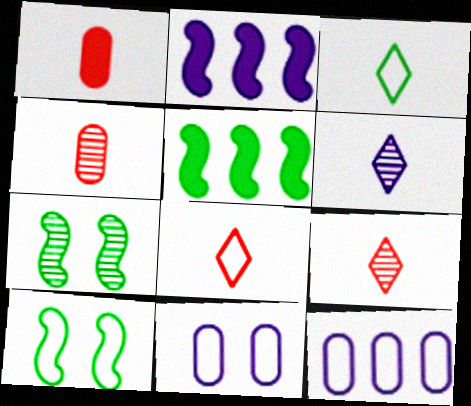[[2, 6, 11], 
[5, 9, 11], 
[8, 10, 12]]